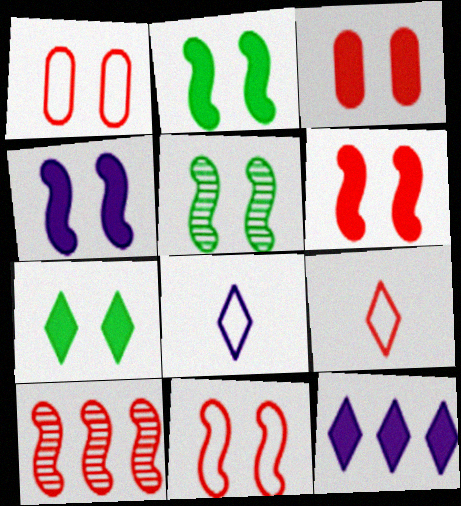[[2, 4, 6], 
[3, 4, 7], 
[3, 9, 10], 
[4, 5, 11]]